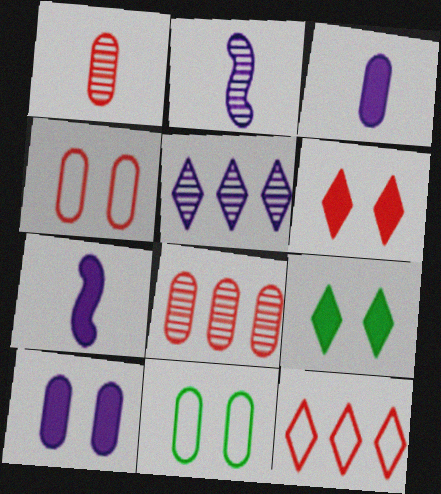[[3, 8, 11]]